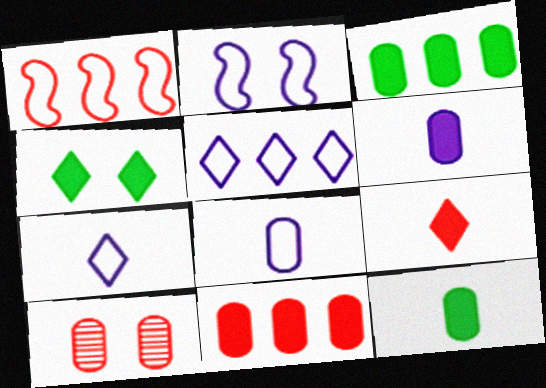[[1, 9, 10], 
[2, 4, 10], 
[2, 5, 8], 
[3, 8, 10]]